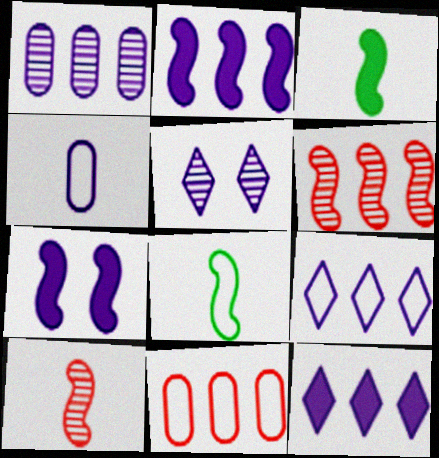[[1, 2, 9], 
[2, 4, 5], 
[3, 5, 11], 
[6, 7, 8]]